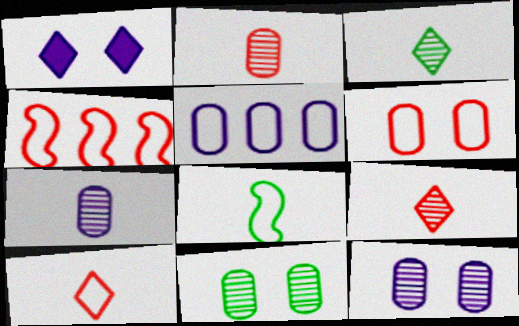[[4, 6, 10]]